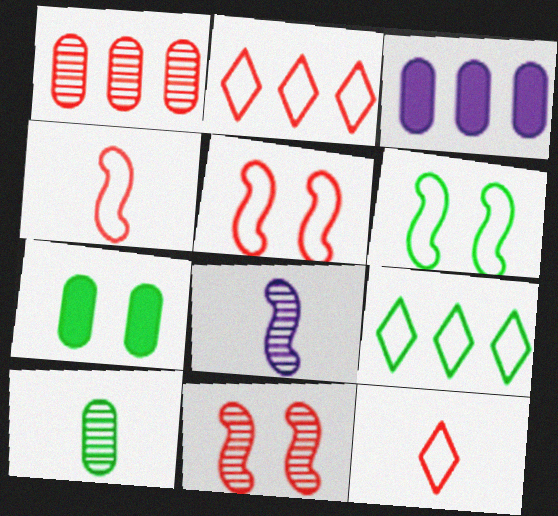[[2, 7, 8]]